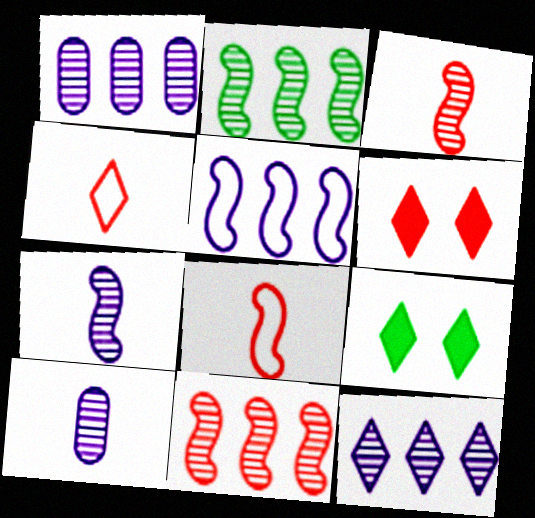[[1, 8, 9], 
[4, 9, 12]]